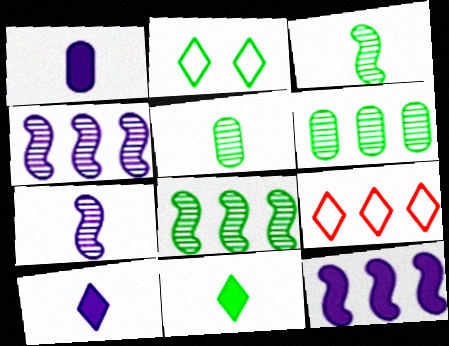[[6, 9, 12]]